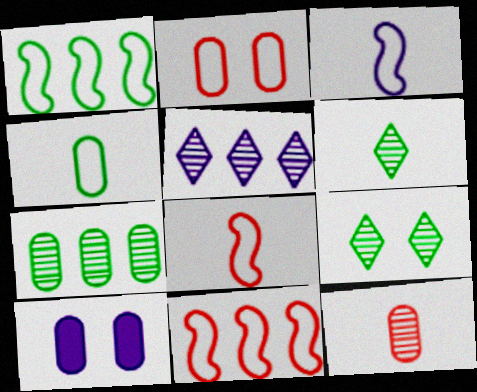[[3, 5, 10], 
[6, 10, 11]]